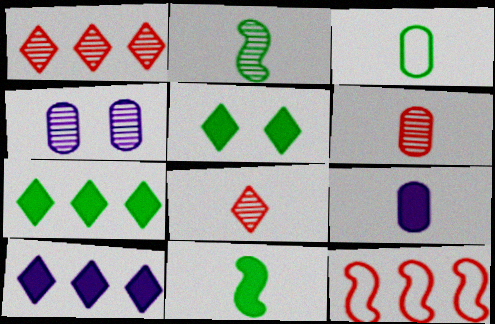[[1, 2, 4], 
[3, 6, 9]]